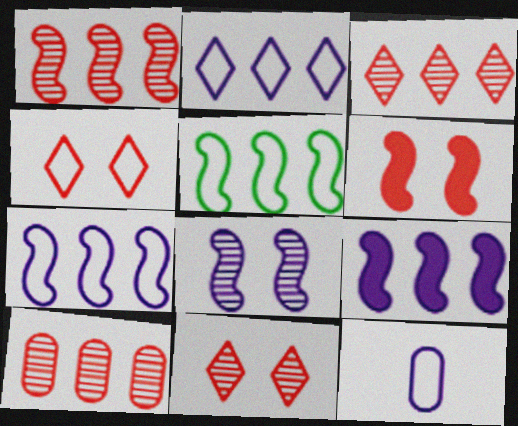[[1, 3, 10], 
[1, 5, 9], 
[4, 5, 12]]